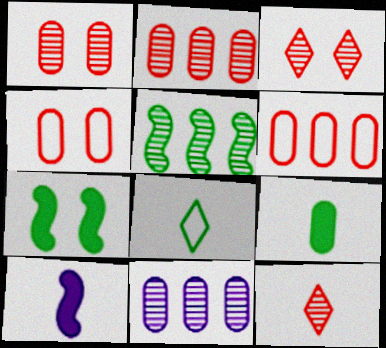[[4, 9, 11]]